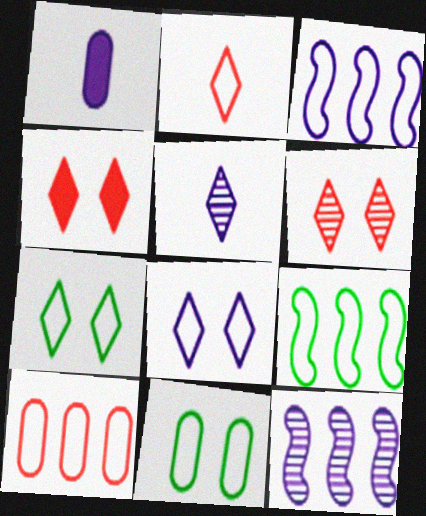[[1, 6, 9], 
[1, 8, 12], 
[2, 3, 11]]